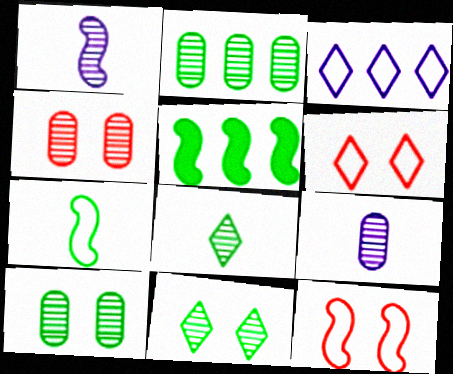[[1, 5, 12], 
[2, 4, 9], 
[5, 6, 9]]